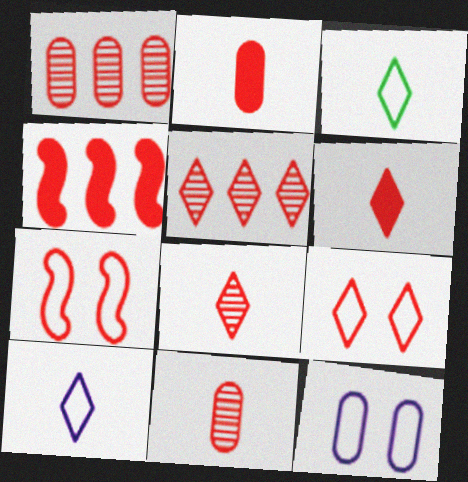[[1, 6, 7], 
[2, 5, 7], 
[4, 9, 11], 
[5, 6, 9]]